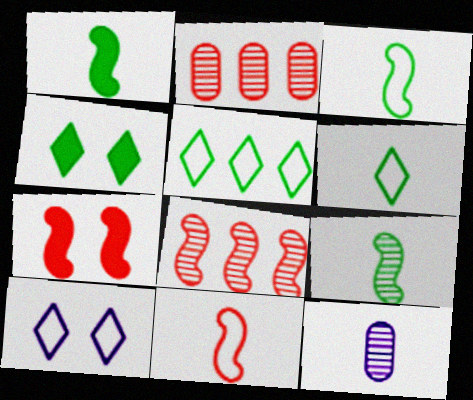[[1, 2, 10], 
[1, 3, 9], 
[5, 7, 12], 
[7, 8, 11]]